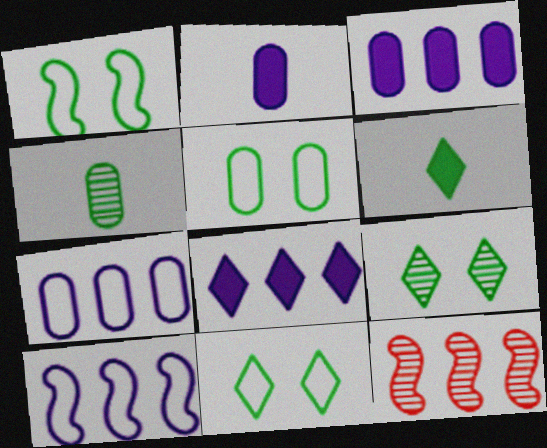[[1, 5, 11], 
[2, 11, 12]]